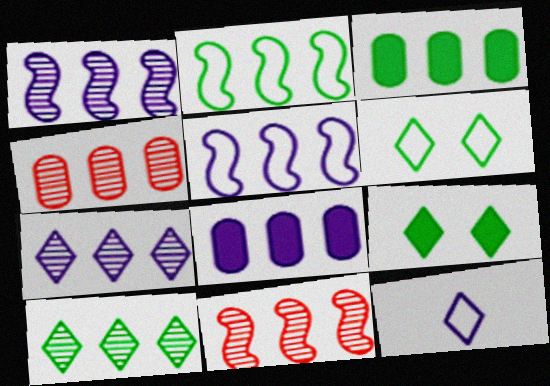[[1, 4, 10], 
[2, 3, 10], 
[5, 7, 8]]